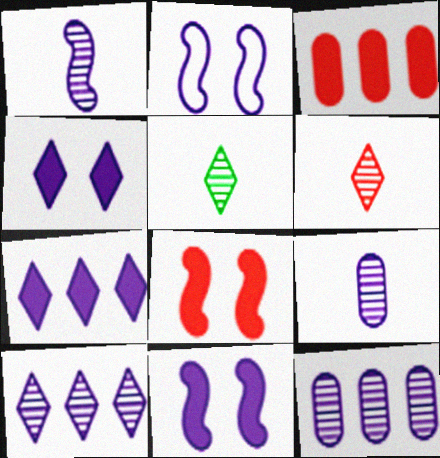[[2, 3, 5], 
[2, 7, 9]]